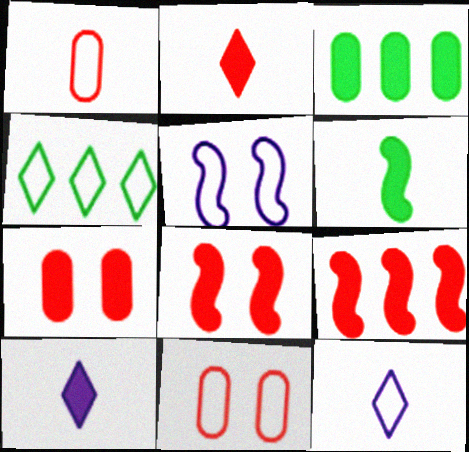[[1, 4, 5], 
[2, 7, 9], 
[3, 8, 10]]